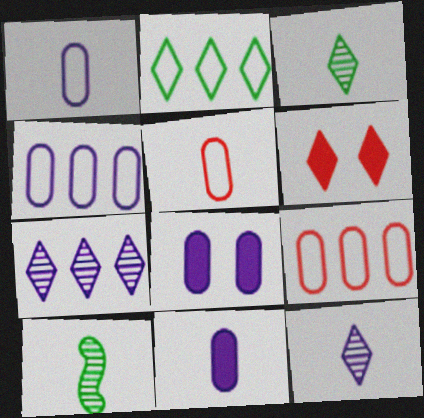[[2, 6, 12], 
[4, 6, 10]]